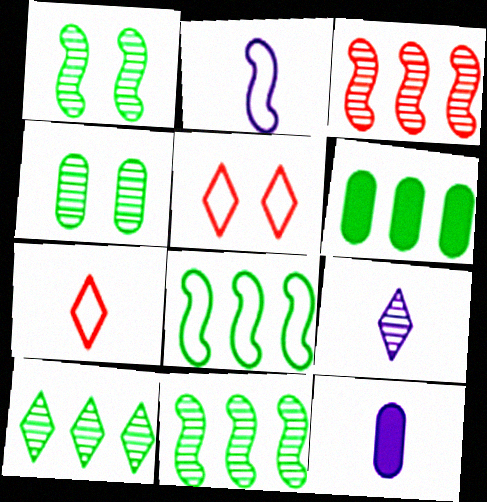[[2, 9, 12], 
[3, 4, 9], 
[5, 11, 12], 
[6, 8, 10]]